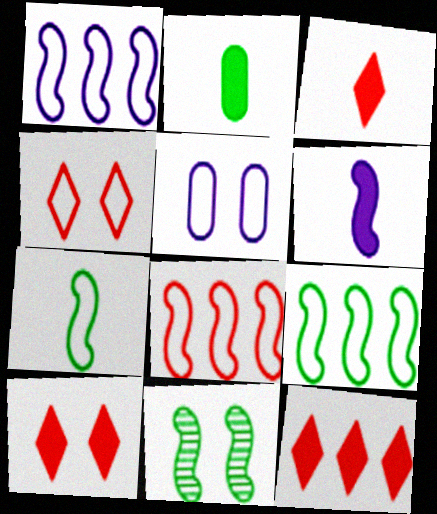[[1, 8, 9], 
[2, 3, 6], 
[3, 10, 12], 
[5, 10, 11], 
[6, 8, 11]]